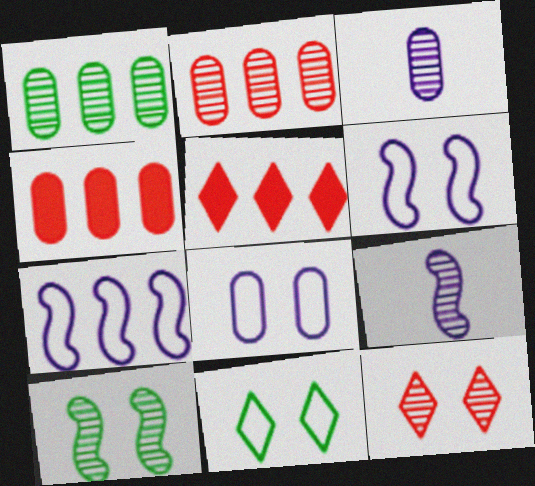[[1, 5, 7], 
[1, 9, 12], 
[4, 9, 11]]